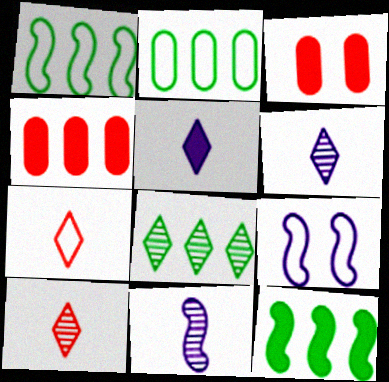[[1, 3, 6], 
[2, 7, 9], 
[2, 8, 12], 
[3, 5, 12]]